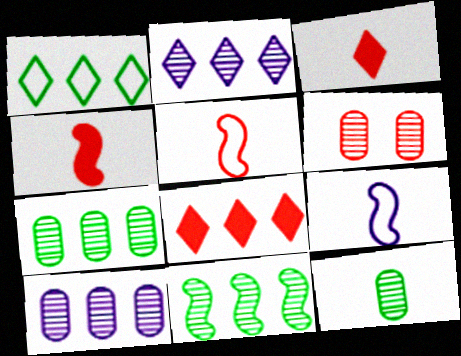[[1, 2, 8], 
[3, 9, 12], 
[5, 6, 8], 
[6, 10, 12]]